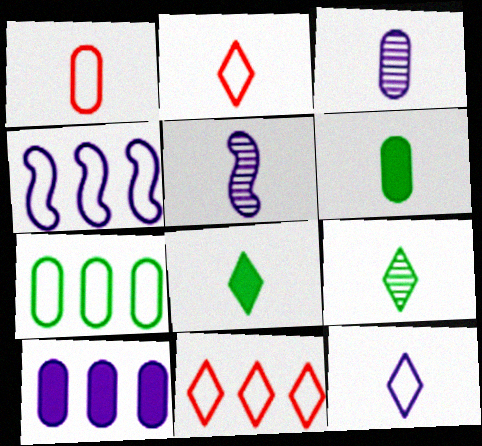[[1, 3, 6], 
[1, 5, 8], 
[2, 5, 6], 
[4, 7, 11]]